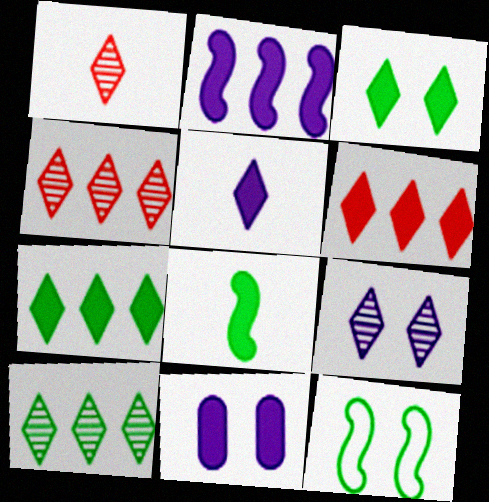[[1, 9, 10], 
[2, 5, 11], 
[3, 5, 6], 
[6, 8, 11]]